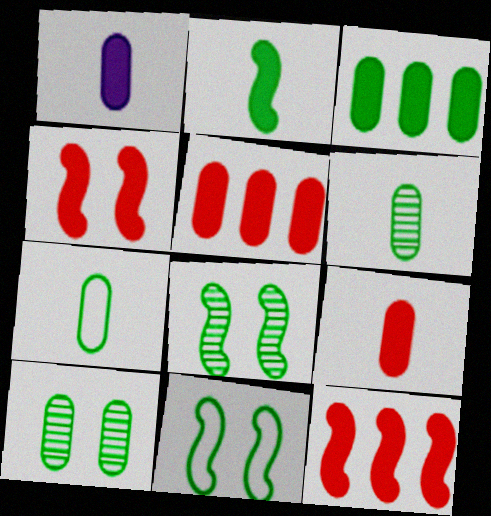[[3, 7, 10]]